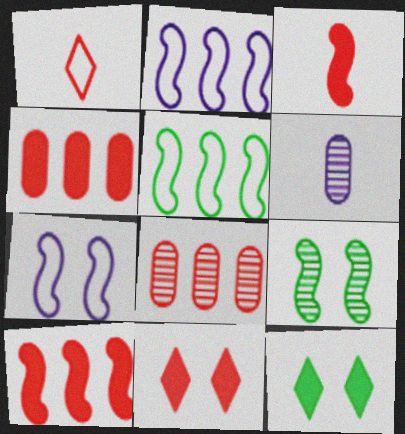[[2, 3, 9], 
[3, 4, 11], 
[5, 6, 11]]